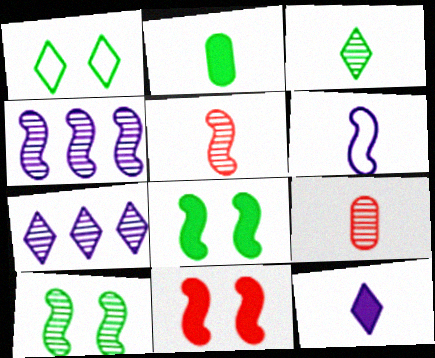[[4, 5, 10], 
[7, 9, 10]]